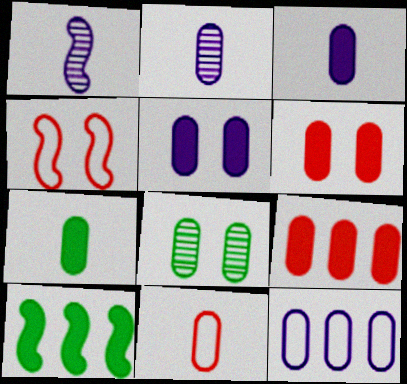[[1, 4, 10], 
[2, 5, 12], 
[2, 7, 11], 
[5, 7, 9]]